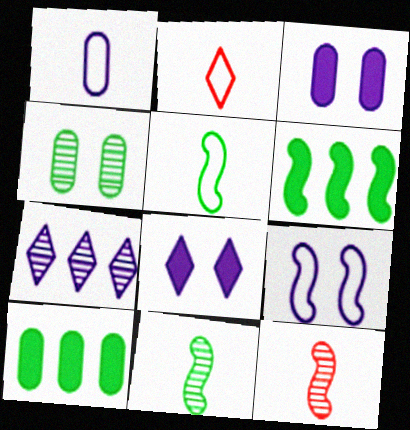[[1, 2, 5], 
[4, 7, 12], 
[6, 9, 12]]